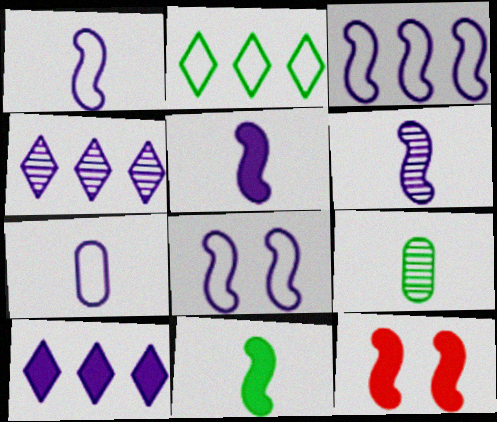[[1, 3, 8], 
[1, 5, 6]]